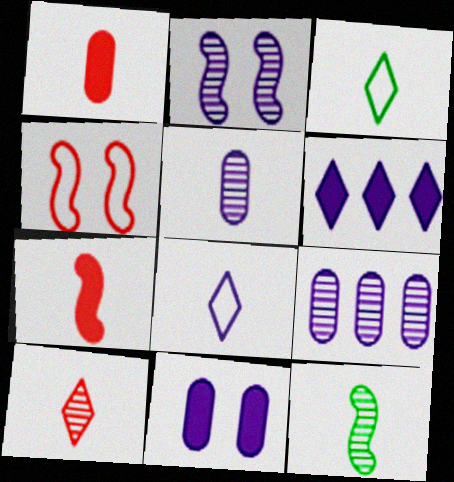[[1, 8, 12], 
[3, 5, 7], 
[5, 10, 12]]